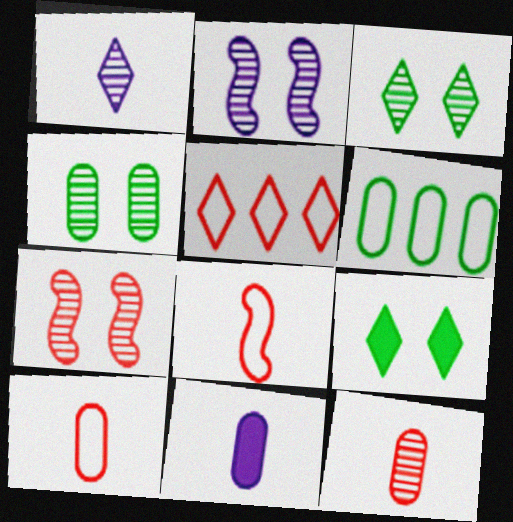[[1, 5, 9]]